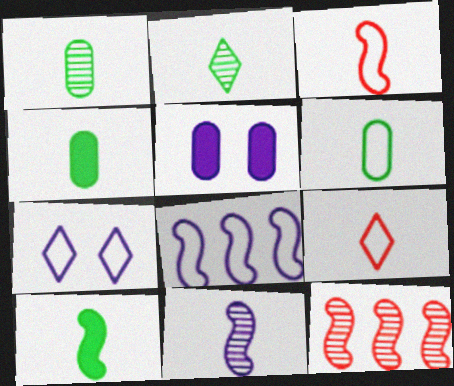[[1, 4, 6], 
[2, 6, 10], 
[3, 10, 11], 
[4, 7, 12], 
[4, 9, 11]]